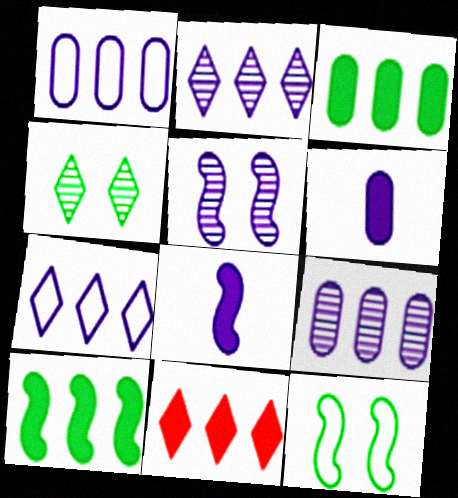[[5, 6, 7]]